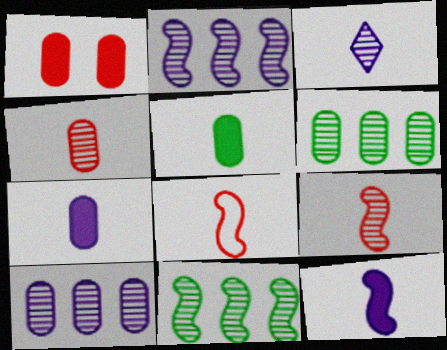[[3, 5, 8]]